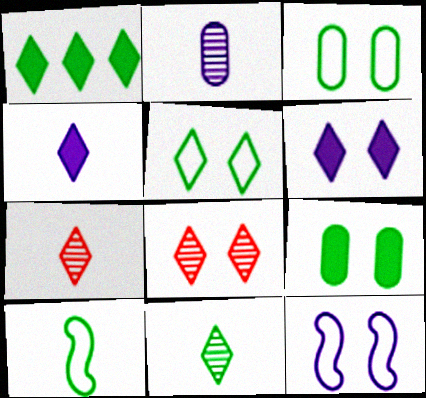[[1, 5, 11], 
[5, 6, 8], 
[8, 9, 12]]